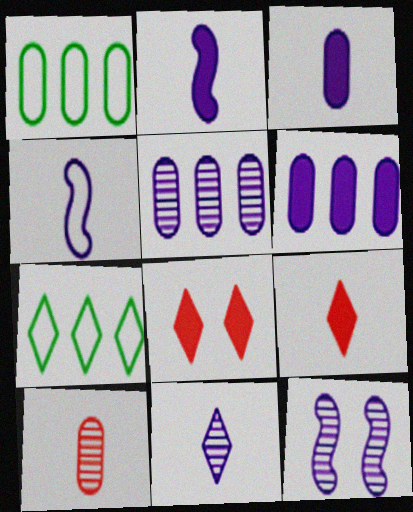[[1, 9, 12], 
[3, 4, 11], 
[5, 11, 12], 
[7, 8, 11]]